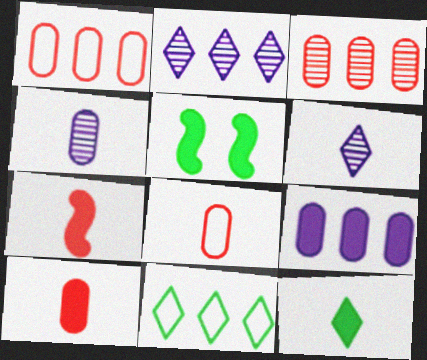[[1, 5, 6], 
[2, 5, 8]]